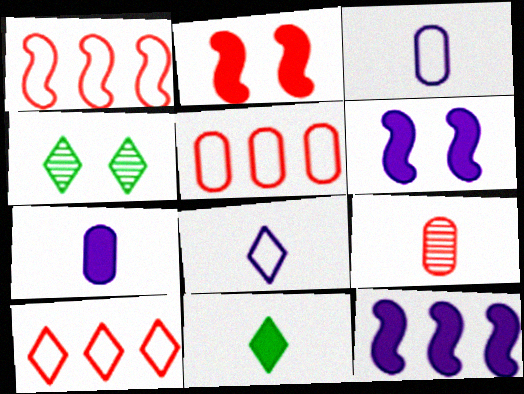[[1, 4, 7], 
[1, 5, 10], 
[2, 9, 10]]